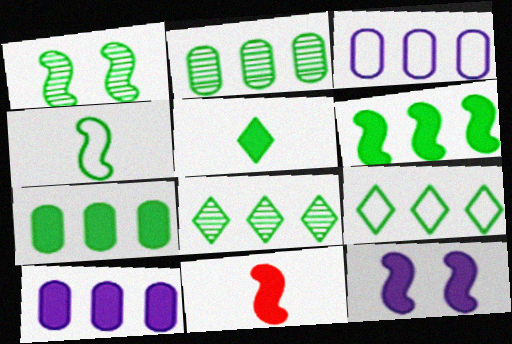[[1, 4, 6], 
[2, 6, 9], 
[6, 11, 12]]